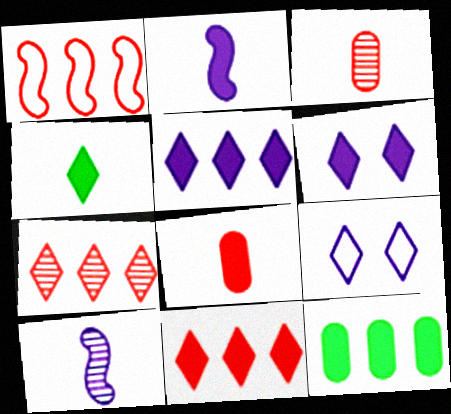[[2, 4, 8], 
[4, 6, 11], 
[4, 7, 9]]